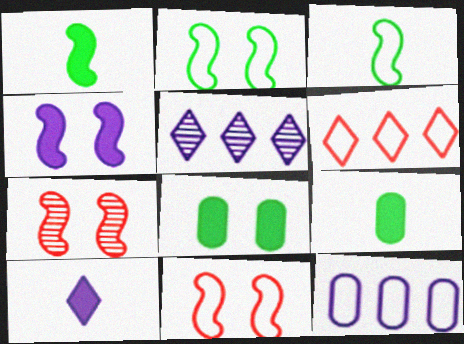[[2, 4, 7], 
[5, 9, 11]]